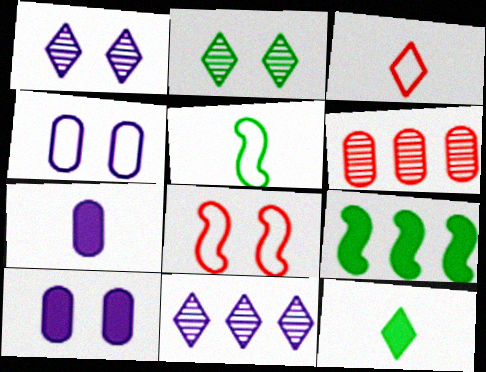[[2, 8, 10]]